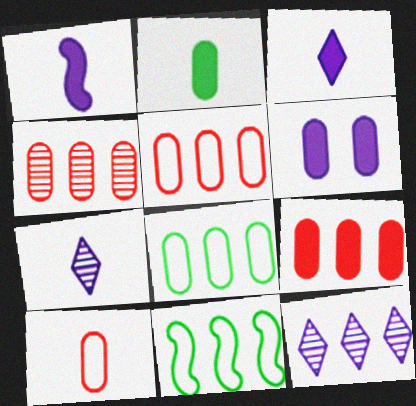[[2, 6, 9], 
[4, 5, 9], 
[9, 11, 12]]